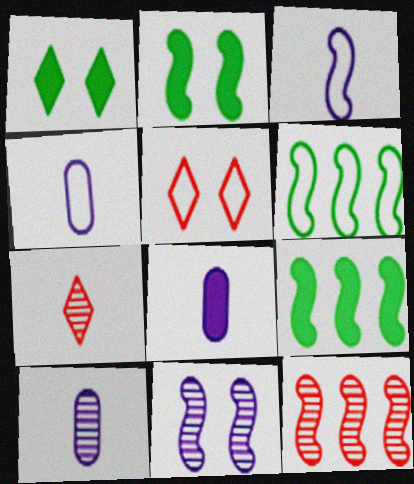[[1, 4, 12], 
[2, 3, 12], 
[4, 5, 6], 
[4, 8, 10], 
[5, 9, 10]]